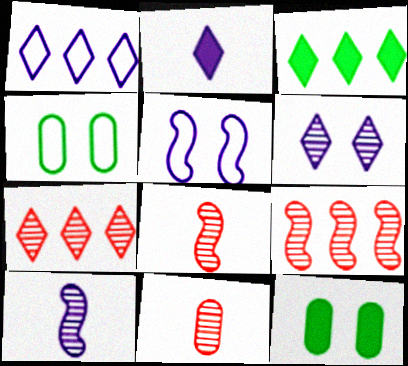[[1, 2, 6], 
[1, 3, 7], 
[1, 8, 12], 
[2, 4, 9], 
[3, 5, 11]]